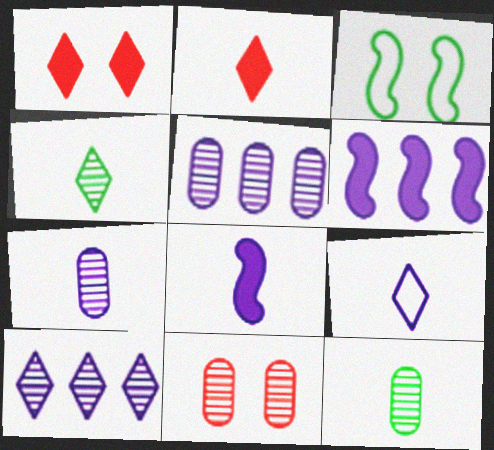[[2, 3, 5], 
[2, 4, 9], 
[5, 11, 12], 
[7, 8, 9]]